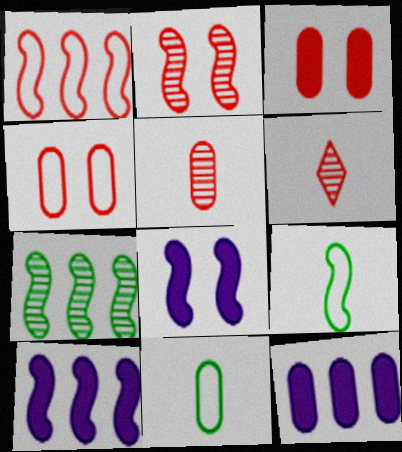[[1, 3, 6], 
[1, 7, 10], 
[2, 9, 10]]